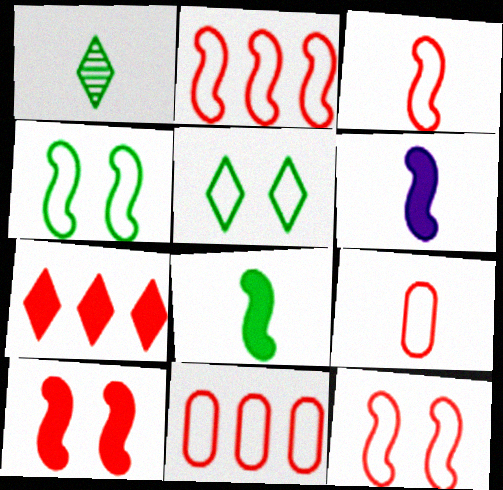[[1, 6, 9], 
[2, 3, 12]]